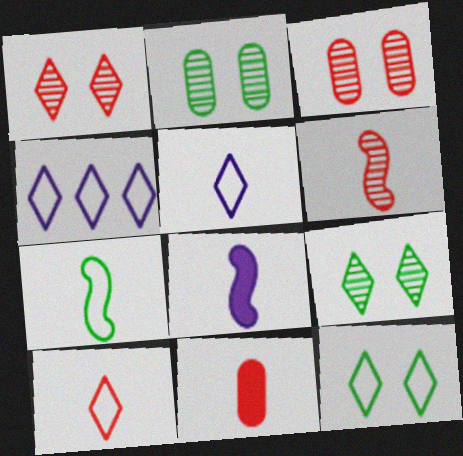[[4, 10, 12], 
[6, 7, 8], 
[6, 10, 11]]